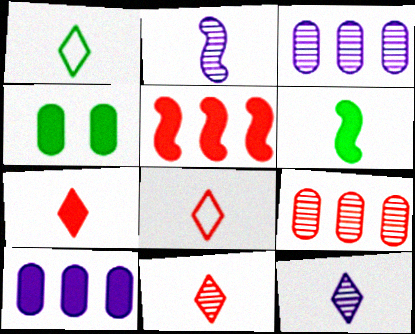[[1, 7, 12], 
[7, 8, 11]]